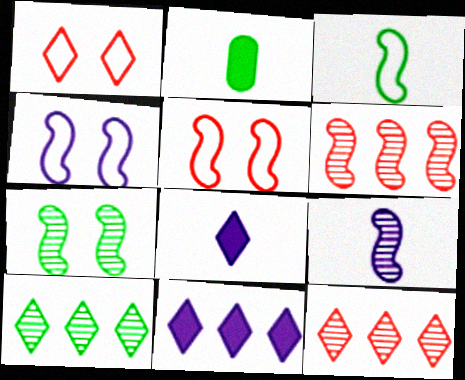[[1, 8, 10], 
[2, 4, 12], 
[6, 7, 9]]